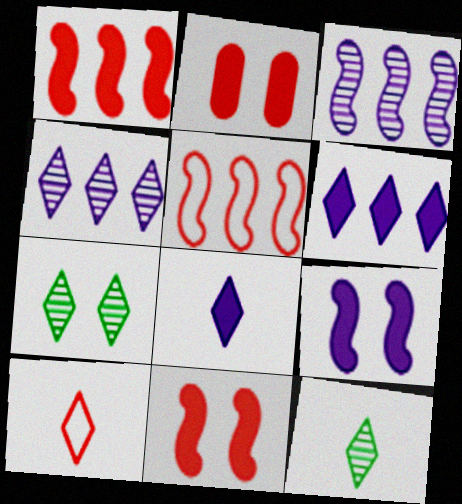[[6, 7, 10], 
[8, 10, 12]]